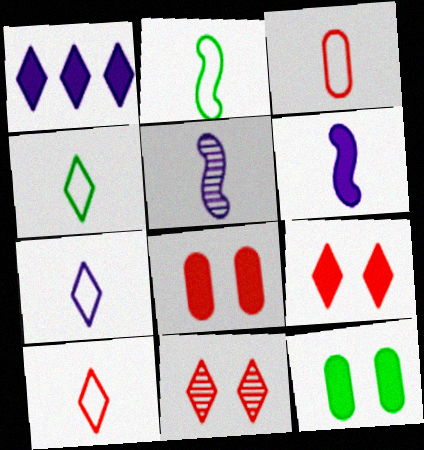[[1, 4, 11], 
[2, 3, 7], 
[4, 7, 10]]